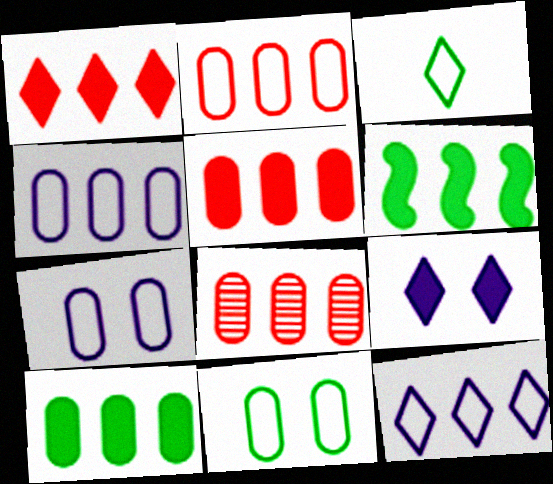[[2, 5, 8], 
[4, 8, 10], 
[6, 8, 12]]